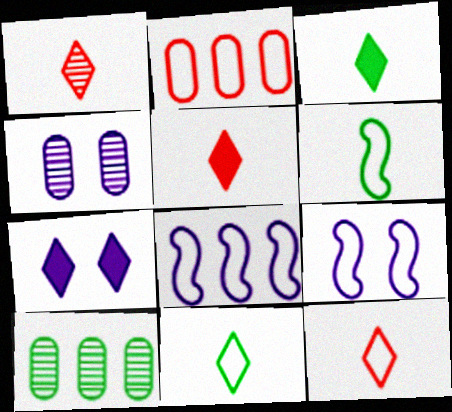[[1, 5, 12], 
[2, 9, 11], 
[4, 7, 9], 
[5, 9, 10]]